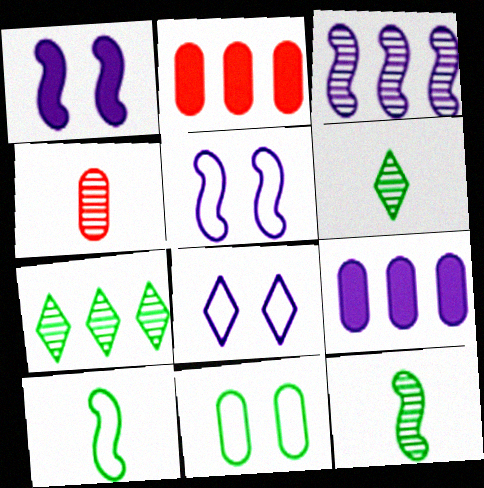[[2, 5, 6], 
[2, 8, 12], 
[4, 9, 11]]